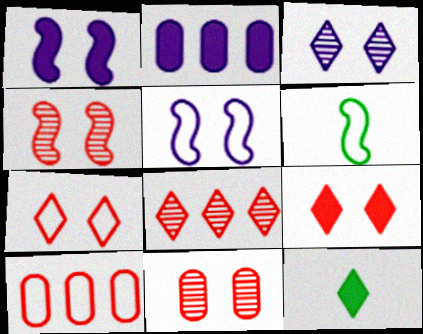[]